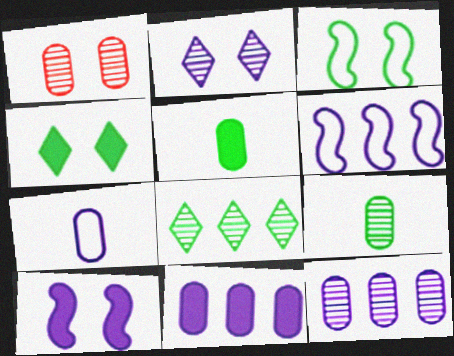[[1, 9, 12], 
[3, 5, 8]]